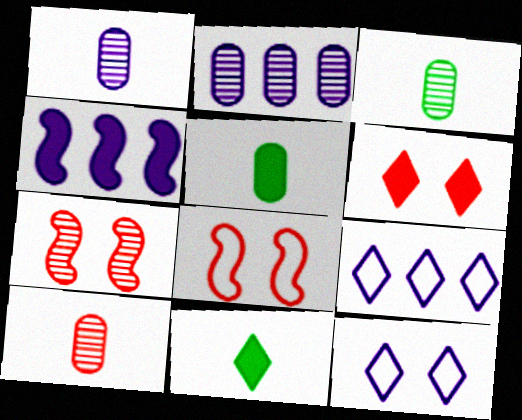[[1, 3, 10], 
[1, 4, 12], 
[2, 4, 9], 
[2, 8, 11], 
[4, 5, 6], 
[5, 7, 9]]